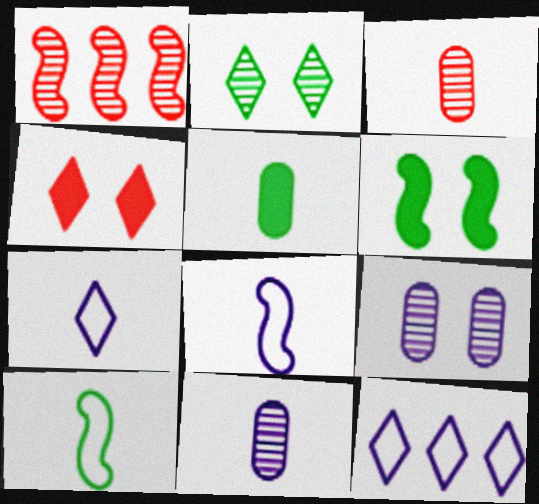[[1, 2, 11], 
[1, 6, 8], 
[3, 6, 12]]